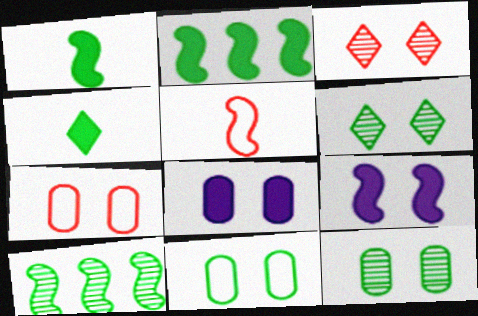[[3, 9, 11], 
[4, 10, 11], 
[5, 9, 10], 
[6, 7, 9], 
[7, 8, 12]]